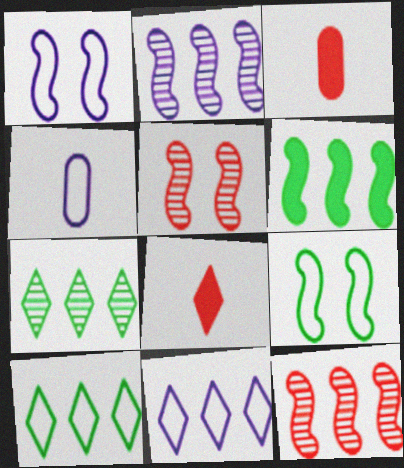[[1, 3, 7], 
[1, 4, 11]]